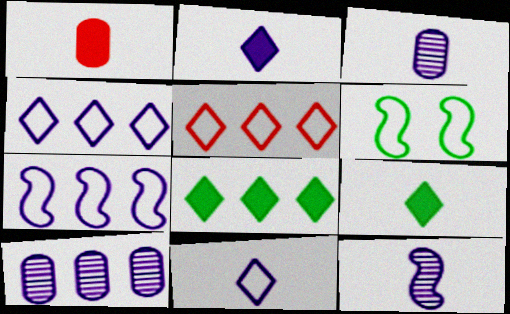[]